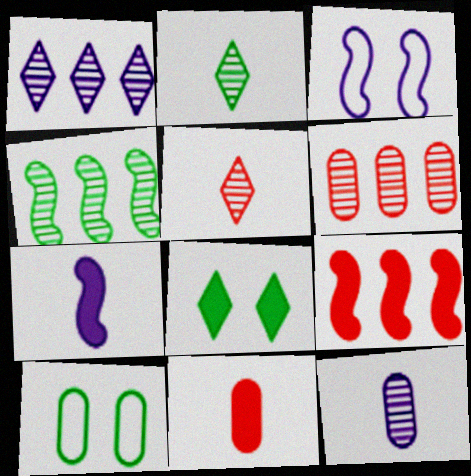[[1, 4, 6]]